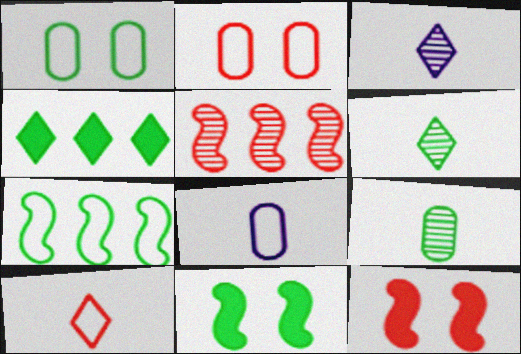[]